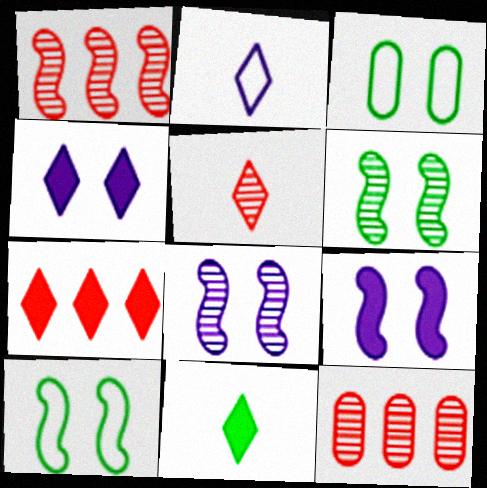[[2, 5, 11], 
[4, 7, 11]]